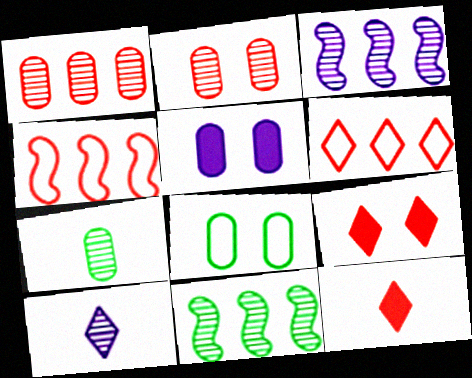[[2, 4, 12], 
[2, 5, 8], 
[2, 10, 11], 
[3, 8, 12]]